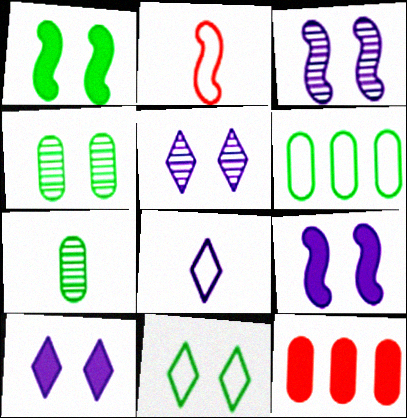[[1, 4, 11]]